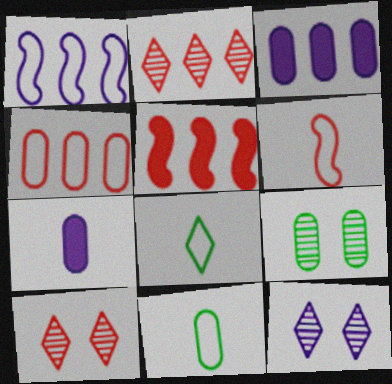[[1, 7, 12], 
[2, 4, 5], 
[4, 7, 9], 
[5, 11, 12]]